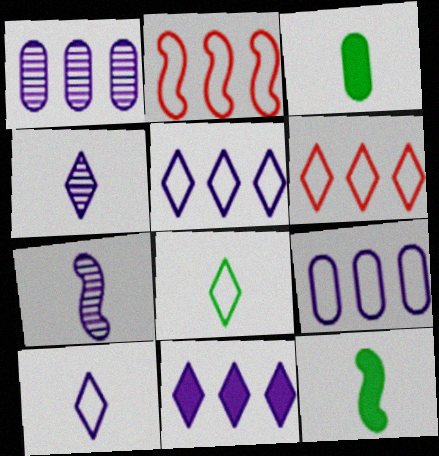[]